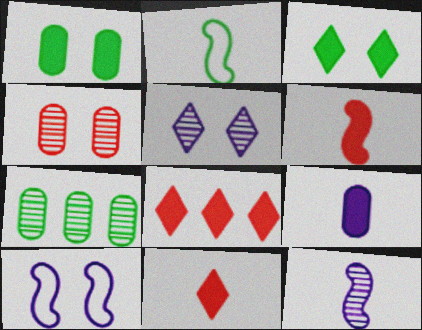[[2, 3, 7], 
[2, 6, 12], 
[3, 4, 10], 
[7, 10, 11]]